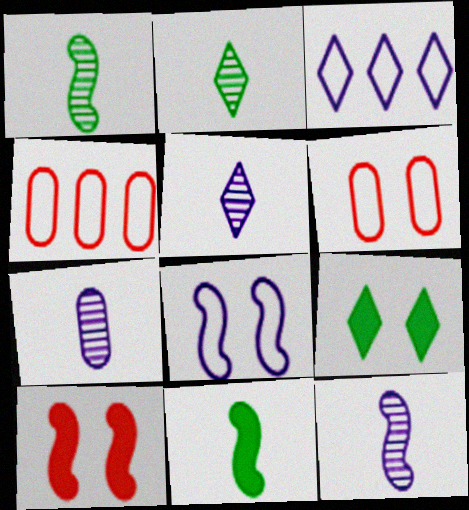[[4, 9, 12], 
[5, 7, 12]]